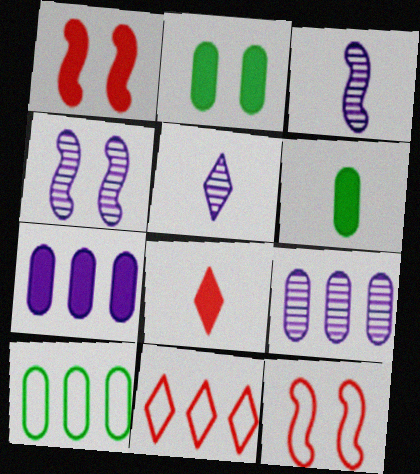[[1, 5, 10], 
[2, 3, 11], 
[4, 5, 9], 
[4, 6, 11], 
[4, 8, 10]]